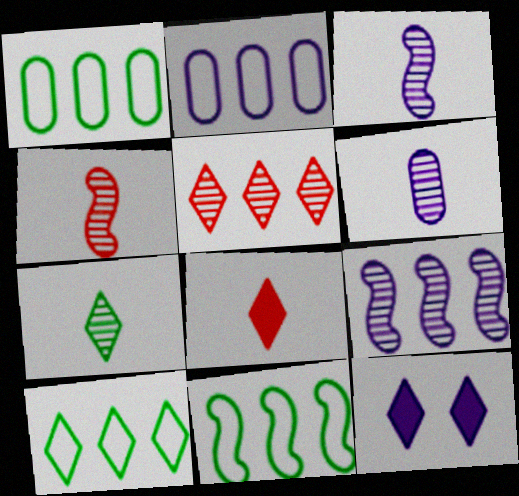[[1, 4, 12], 
[1, 10, 11], 
[2, 3, 12], 
[4, 6, 7]]